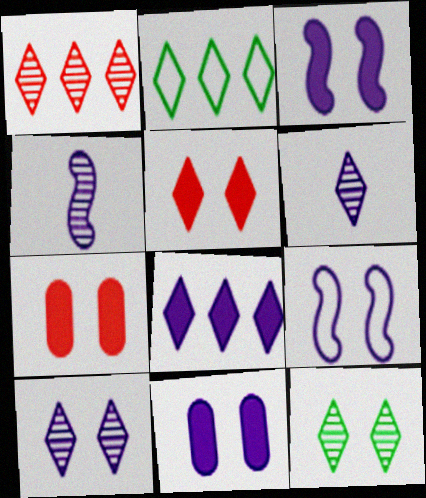[[1, 2, 8], 
[1, 6, 12], 
[2, 4, 7], 
[2, 5, 6], 
[7, 9, 12], 
[9, 10, 11]]